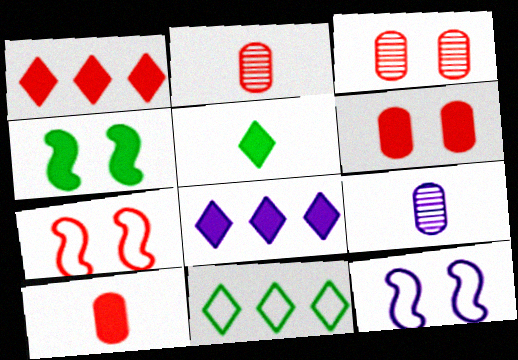[[1, 2, 7], 
[4, 8, 10], 
[8, 9, 12]]